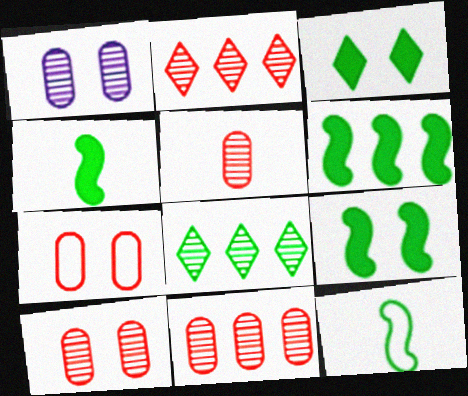[[4, 6, 9], 
[5, 10, 11]]